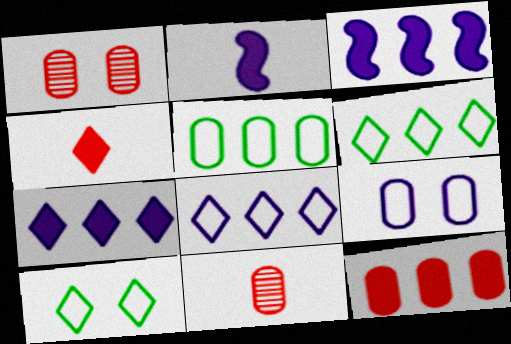[[1, 2, 6], 
[3, 10, 11]]